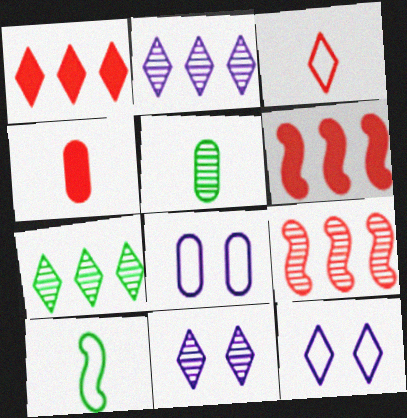[[5, 6, 12], 
[5, 9, 11]]